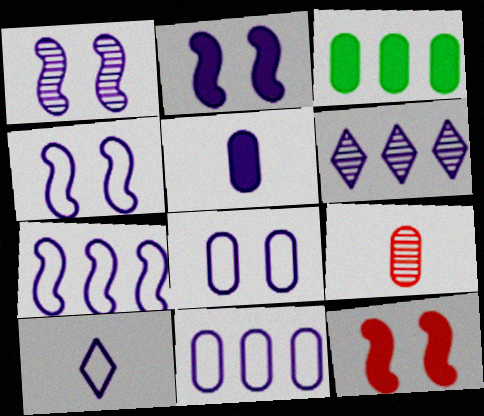[[1, 2, 4], 
[3, 8, 9], 
[4, 5, 6], 
[4, 10, 11], 
[7, 8, 10]]